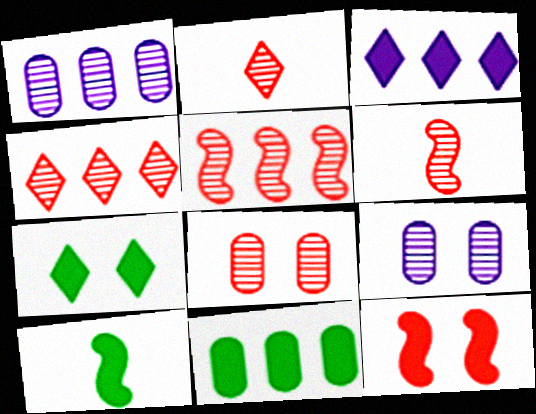[[2, 5, 8], 
[4, 6, 8], 
[7, 10, 11]]